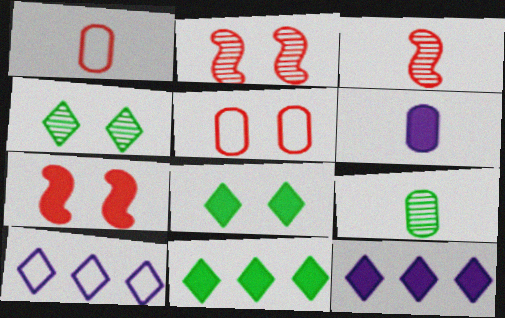[[1, 6, 9], 
[6, 7, 11], 
[7, 9, 10]]